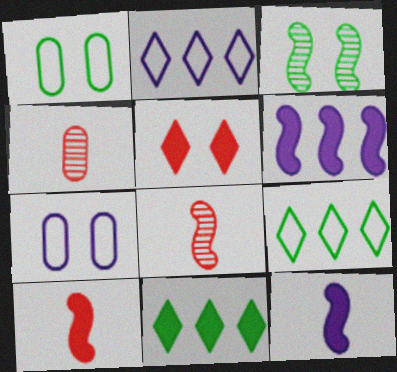[[3, 5, 7], 
[7, 8, 11]]